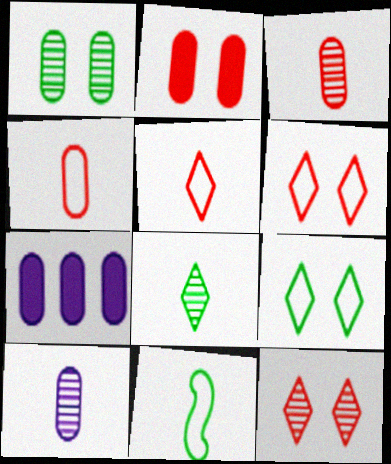[[1, 4, 7], 
[7, 11, 12]]